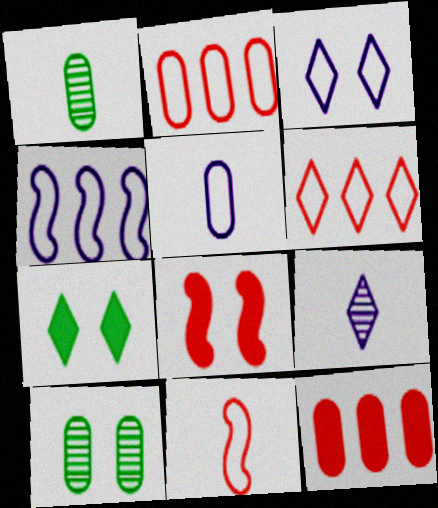[[3, 4, 5], 
[3, 8, 10], 
[5, 10, 12], 
[6, 7, 9]]